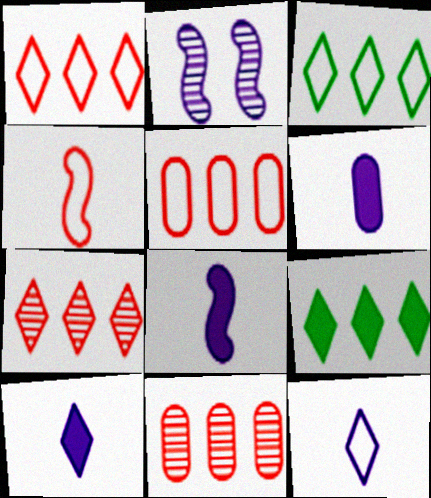[[6, 8, 10]]